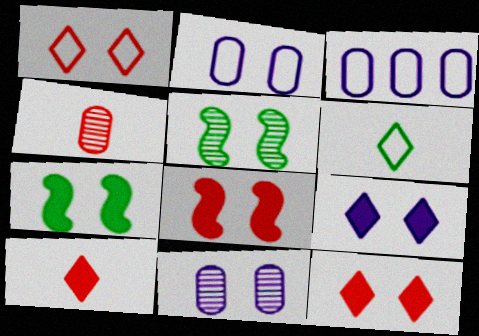[[1, 7, 11], 
[2, 5, 12], 
[3, 5, 10]]